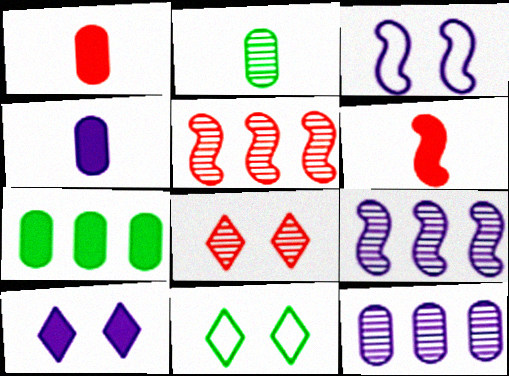[[1, 9, 11], 
[2, 8, 9], 
[4, 5, 11], 
[6, 7, 10], 
[6, 11, 12], 
[8, 10, 11]]